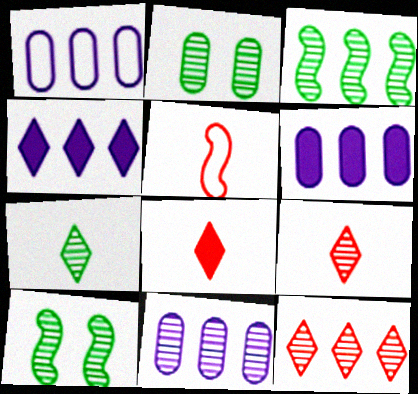[[1, 6, 11], 
[1, 8, 10], 
[2, 3, 7], 
[2, 4, 5], 
[3, 11, 12], 
[9, 10, 11]]